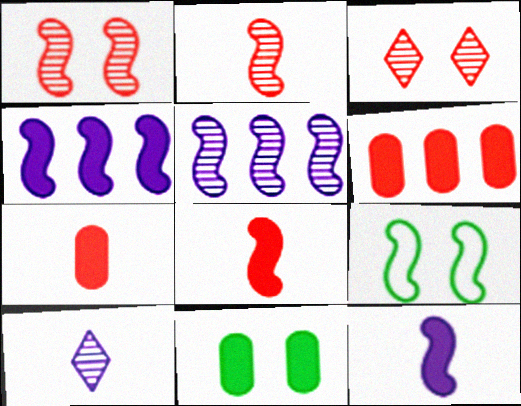[[2, 4, 9], 
[5, 8, 9], 
[6, 9, 10]]